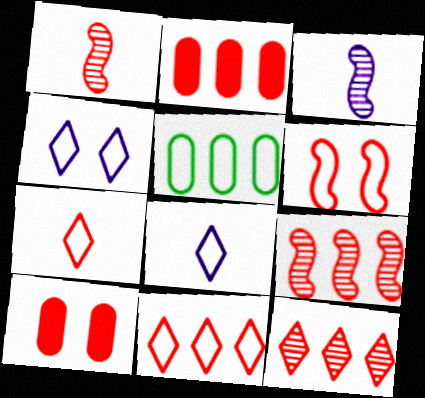[[1, 10, 11], 
[2, 9, 11], 
[5, 6, 8], 
[7, 9, 10]]